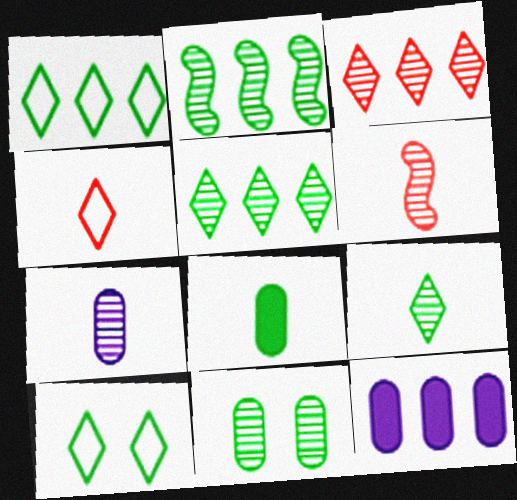[[2, 8, 10], 
[2, 9, 11], 
[6, 7, 9], 
[6, 10, 12]]